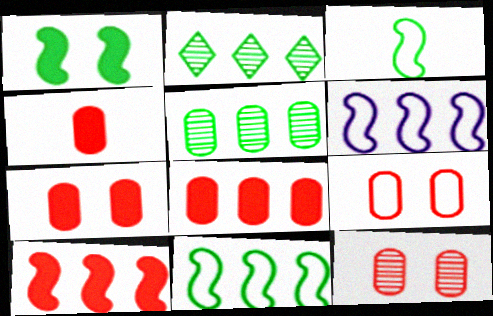[[2, 6, 8], 
[4, 7, 8], 
[7, 9, 12]]